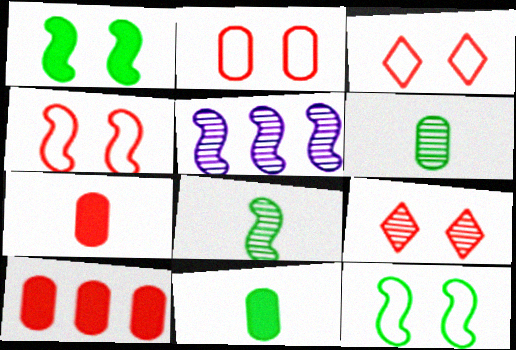[[2, 3, 4], 
[3, 5, 11], 
[5, 6, 9]]